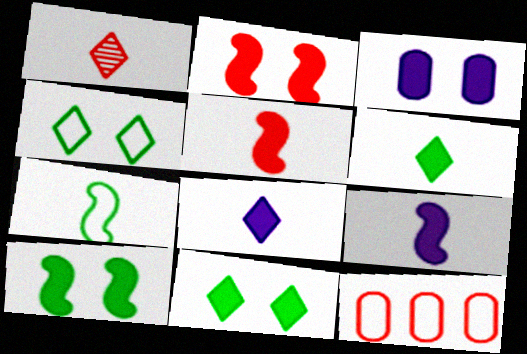[[1, 2, 12], 
[2, 3, 11]]